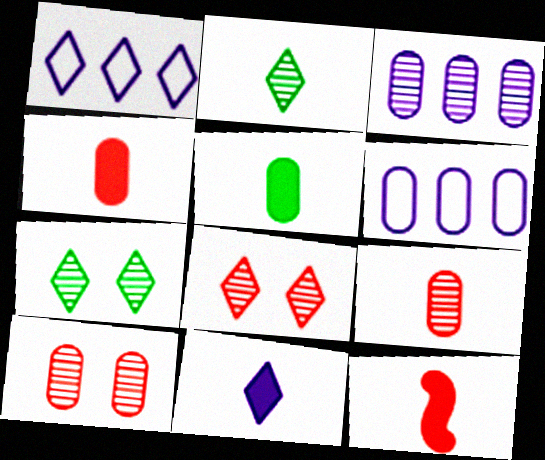[[5, 6, 10], 
[5, 11, 12], 
[6, 7, 12]]